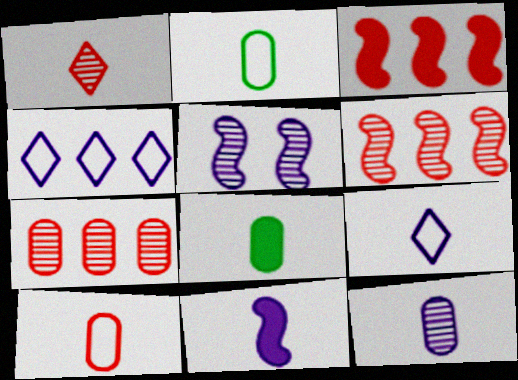[[1, 2, 11], 
[8, 10, 12], 
[9, 11, 12]]